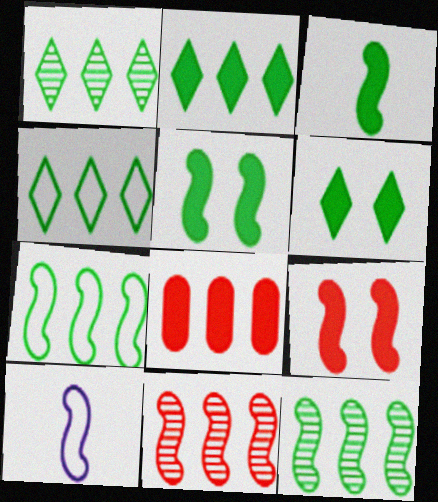[[1, 2, 4], 
[5, 10, 11], 
[9, 10, 12]]